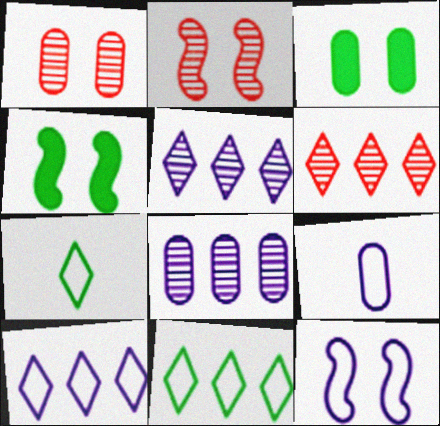[[2, 4, 12], 
[4, 6, 9], 
[9, 10, 12]]